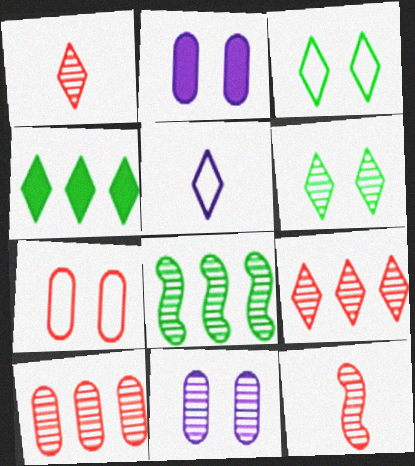[[1, 8, 11]]